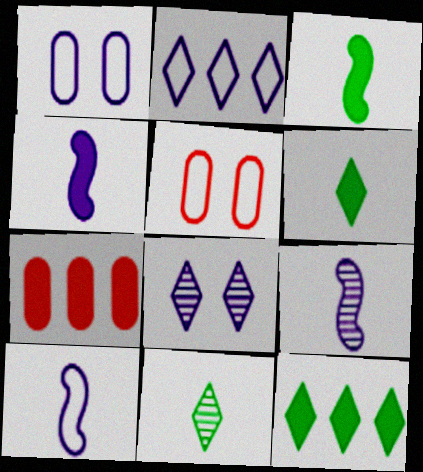[[1, 2, 10], 
[4, 9, 10], 
[5, 9, 12]]